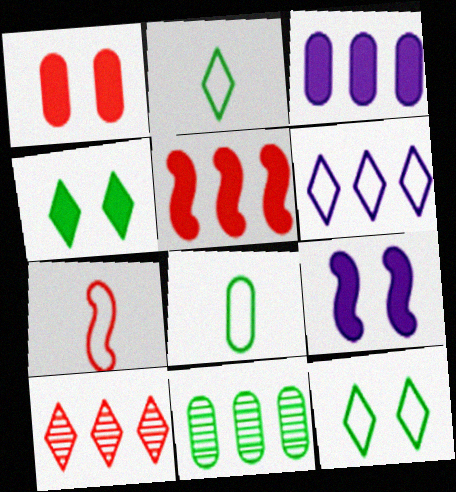[[1, 4, 9], 
[1, 7, 10], 
[5, 6, 11], 
[8, 9, 10]]